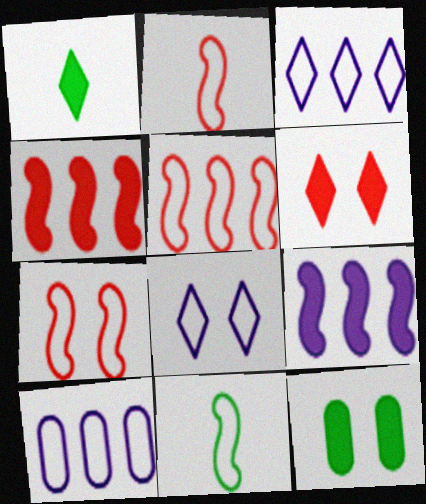[[2, 5, 7]]